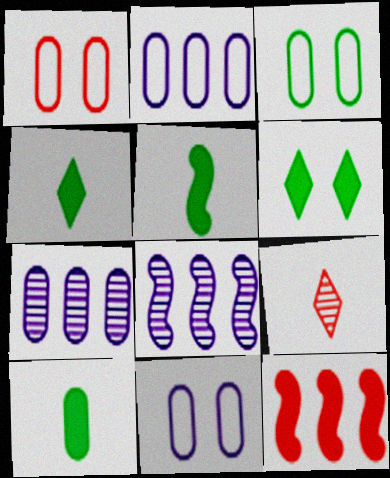[[1, 3, 11], 
[1, 4, 8], 
[1, 7, 10], 
[1, 9, 12], 
[4, 5, 10]]